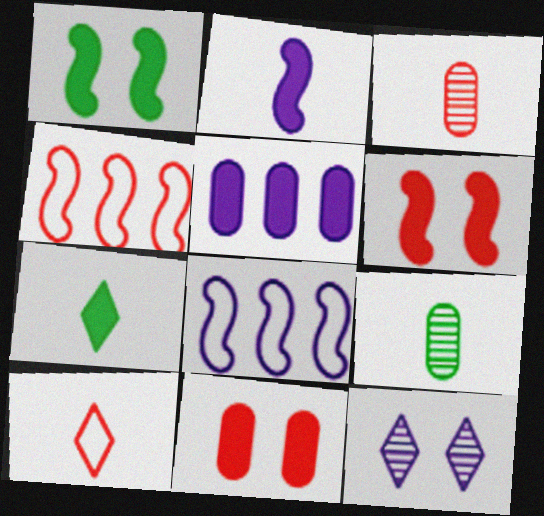[[2, 9, 10], 
[5, 6, 7]]